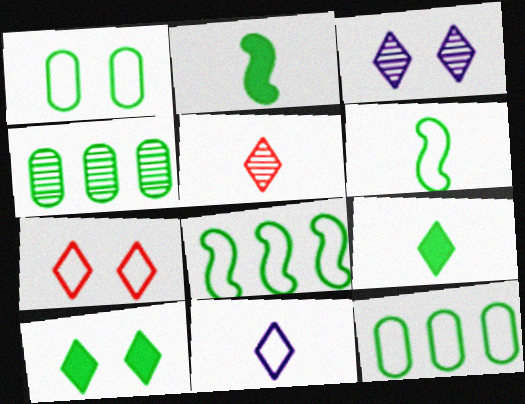[[3, 7, 10], 
[4, 6, 10], 
[5, 9, 11]]